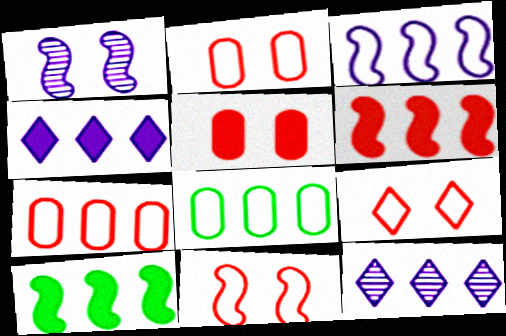[[2, 9, 11], 
[6, 8, 12], 
[7, 10, 12]]